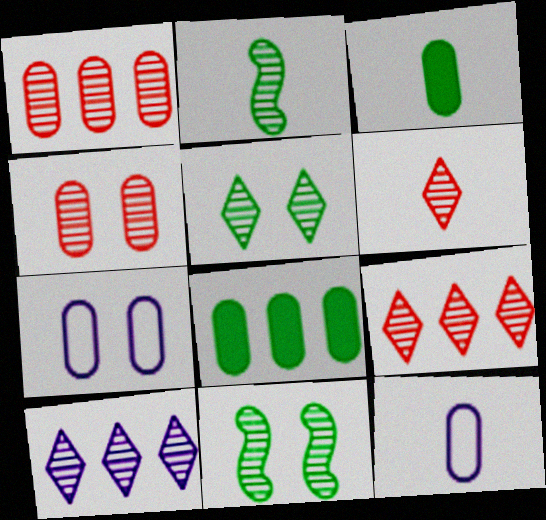[[1, 3, 7], 
[2, 4, 10], 
[4, 8, 12], 
[5, 6, 10]]